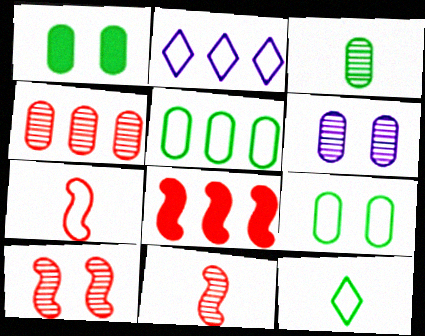[[1, 2, 11], 
[1, 3, 5], 
[2, 7, 9], 
[3, 4, 6], 
[6, 8, 12], 
[7, 8, 10]]